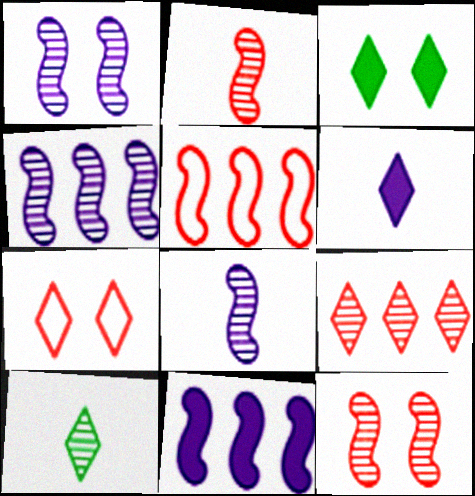[[1, 4, 8]]